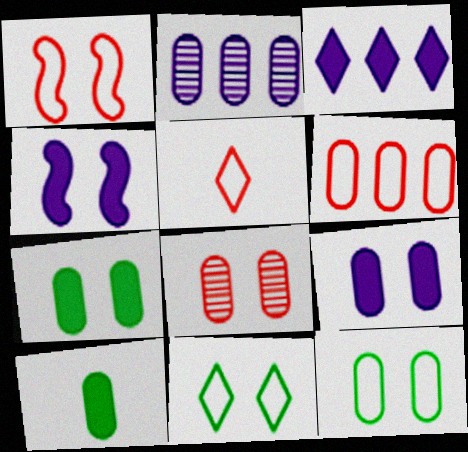[[1, 5, 6], 
[4, 8, 11], 
[8, 9, 12]]